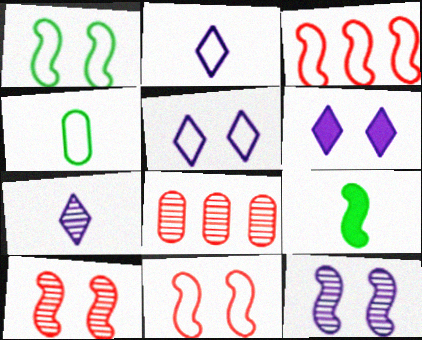[[3, 4, 5], 
[3, 9, 12], 
[5, 8, 9]]